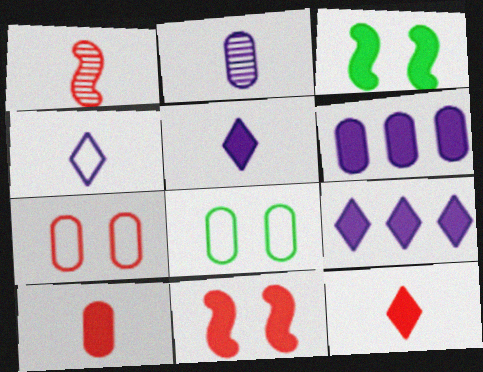[[1, 8, 9], 
[3, 6, 12], 
[3, 9, 10]]